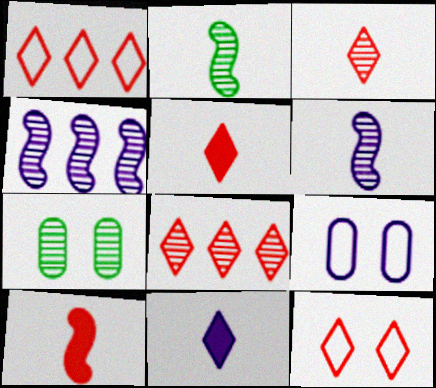[[3, 4, 7], 
[4, 9, 11], 
[5, 8, 12], 
[6, 7, 8]]